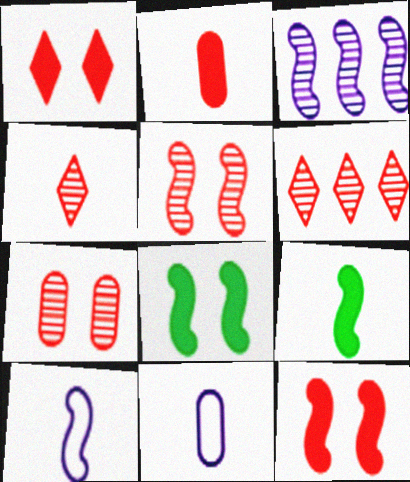[[4, 9, 11], 
[6, 8, 11]]